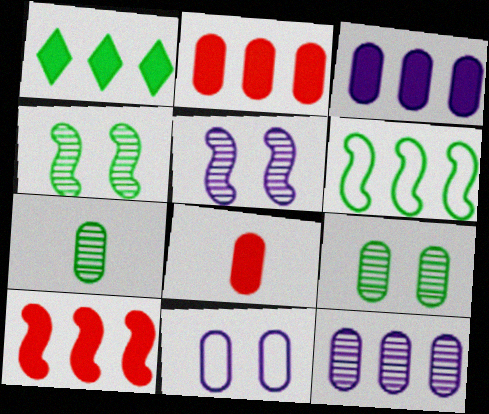[[1, 3, 10], 
[2, 7, 11]]